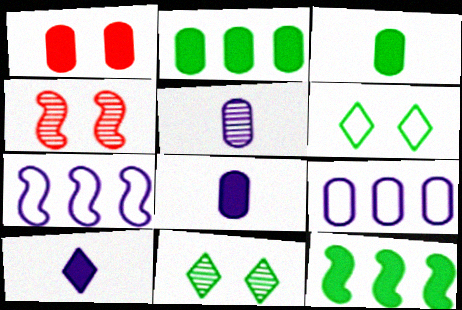[[1, 2, 8], 
[1, 10, 12]]